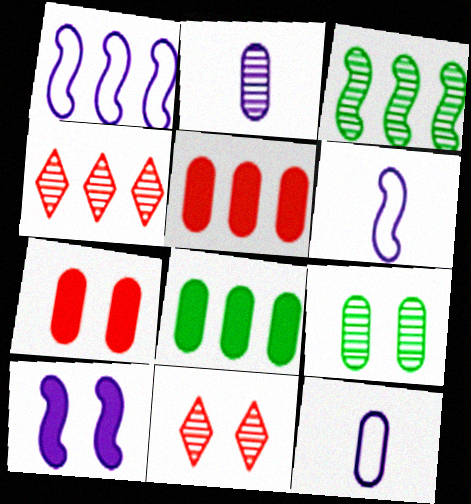[[1, 4, 8], 
[2, 3, 11], 
[5, 9, 12], 
[6, 8, 11]]